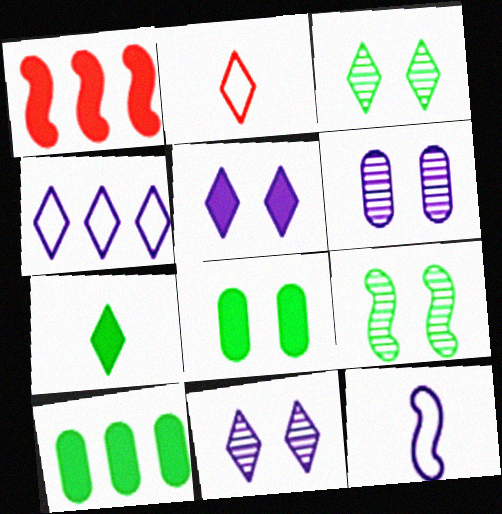[[1, 9, 12]]